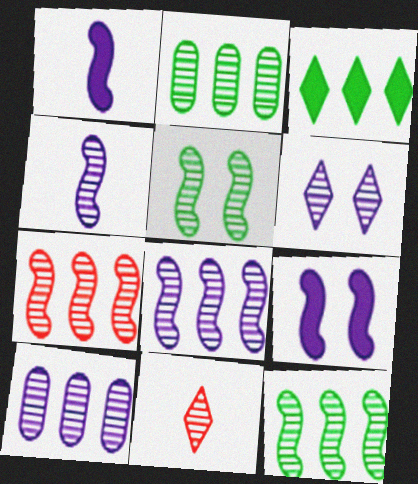[[4, 5, 7], 
[4, 6, 10], 
[5, 10, 11], 
[7, 8, 12]]